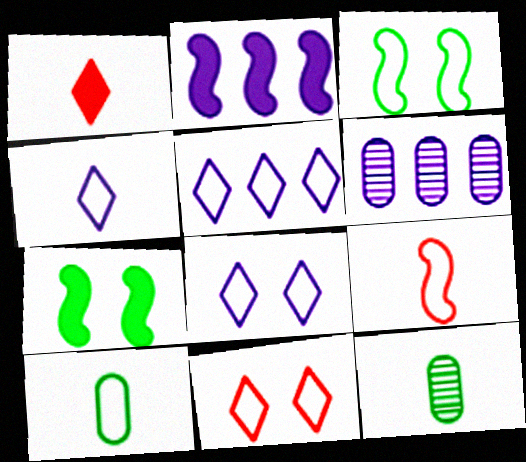[[1, 3, 6], 
[2, 5, 6], 
[2, 11, 12], 
[4, 5, 8], 
[4, 9, 10]]